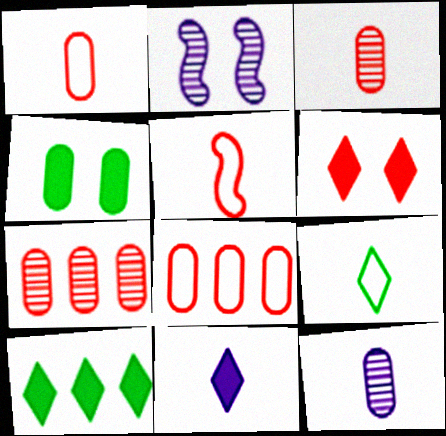[[1, 2, 10], 
[4, 8, 12], 
[5, 6, 7], 
[6, 10, 11]]